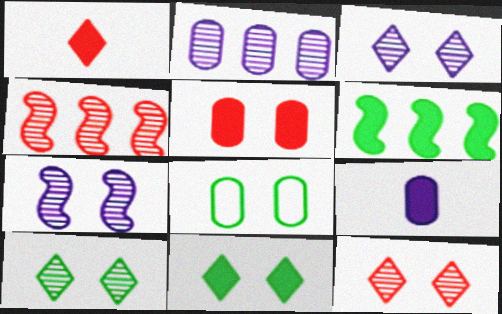[[3, 10, 12]]